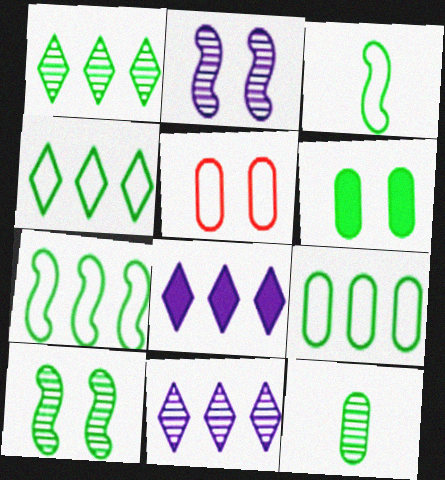[[1, 3, 6], 
[1, 10, 12], 
[4, 7, 9], 
[6, 9, 12]]